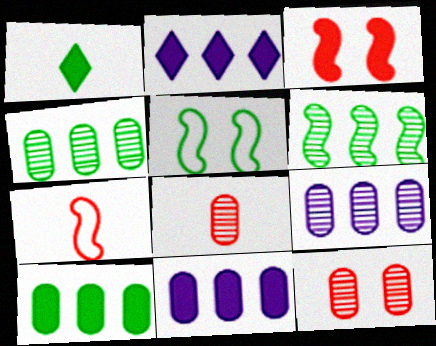[[1, 3, 11], 
[1, 4, 5], 
[2, 5, 8]]